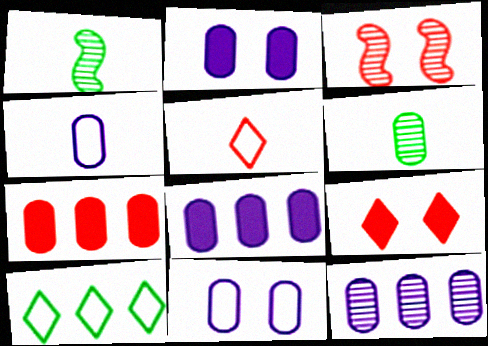[[2, 4, 12], 
[3, 5, 7], 
[6, 7, 11]]